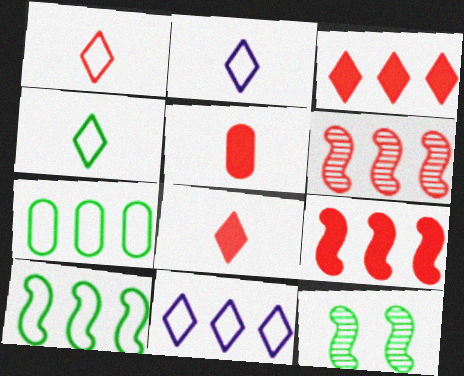[[1, 2, 4], 
[5, 11, 12]]